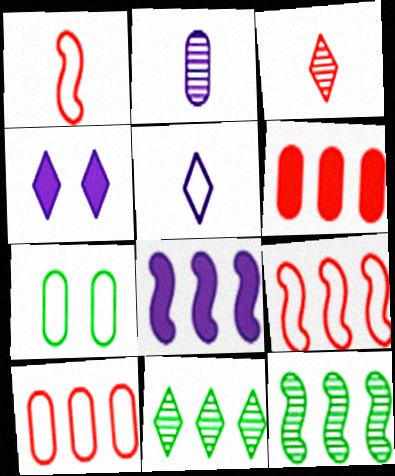[[2, 6, 7], 
[3, 7, 8], 
[5, 7, 9], 
[8, 9, 12], 
[8, 10, 11]]